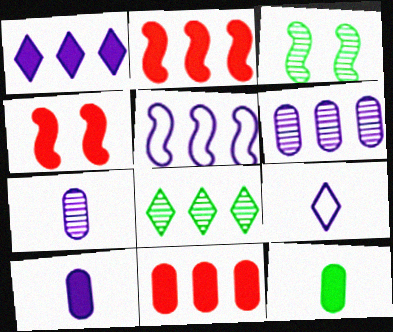[[1, 4, 12], 
[1, 5, 6], 
[3, 9, 11], 
[5, 8, 11]]